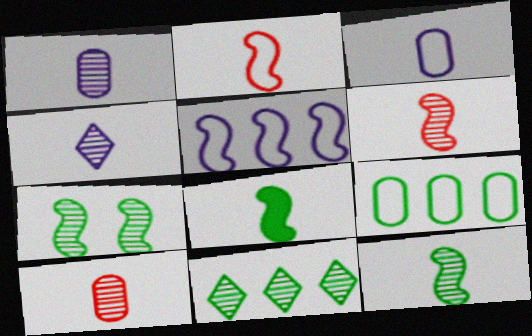[[4, 10, 12]]